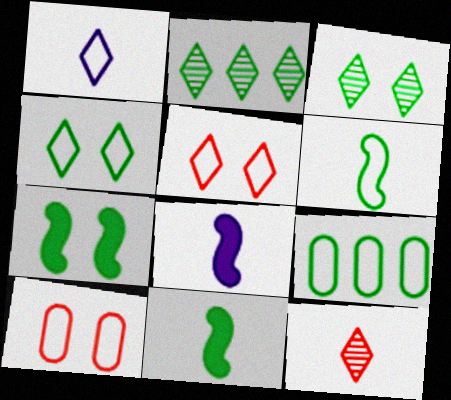[[2, 8, 10], 
[3, 9, 11], 
[4, 6, 9]]